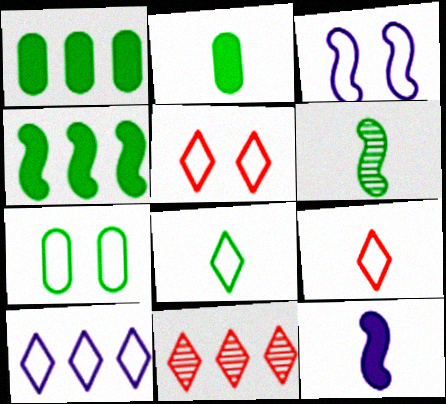[[2, 3, 11], 
[2, 6, 8], 
[3, 5, 7], 
[5, 8, 10], 
[7, 11, 12]]